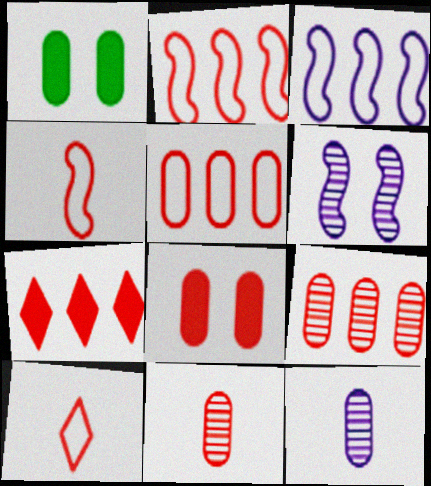[[1, 5, 12], 
[2, 7, 9], 
[5, 8, 11]]